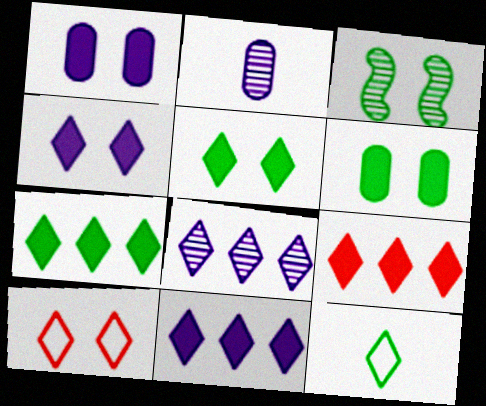[[1, 3, 10], 
[7, 9, 11]]